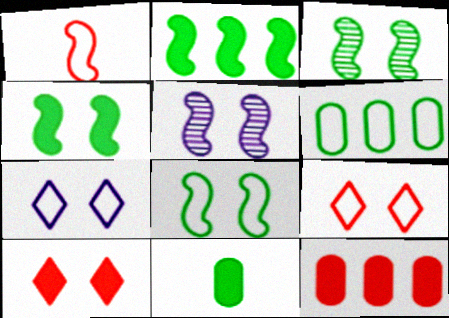[[1, 2, 5], 
[1, 6, 7], 
[3, 4, 8]]